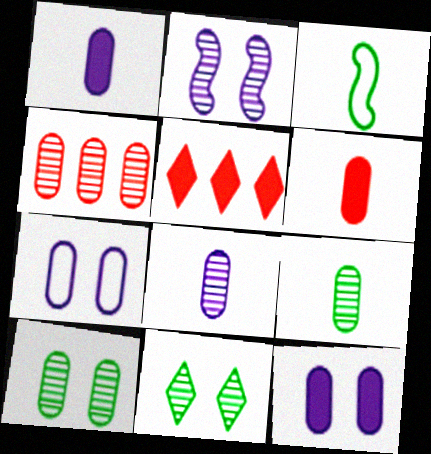[[4, 8, 10]]